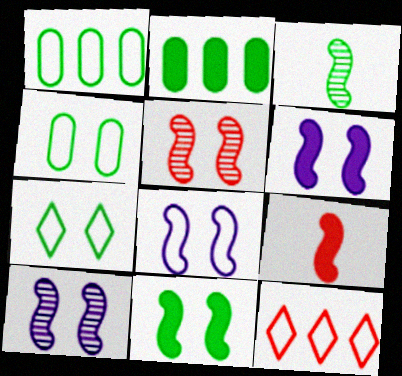[[2, 3, 7], 
[5, 8, 11], 
[6, 8, 10]]